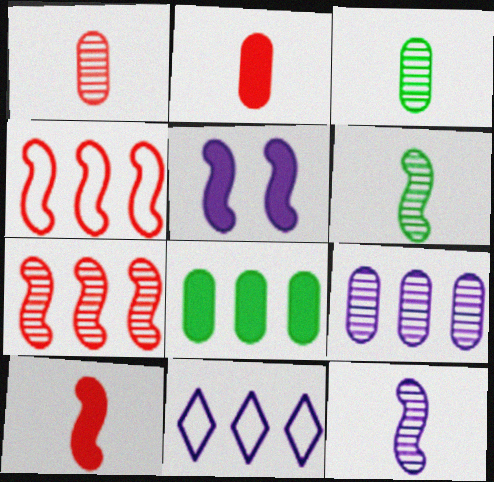[[4, 5, 6], 
[7, 8, 11]]